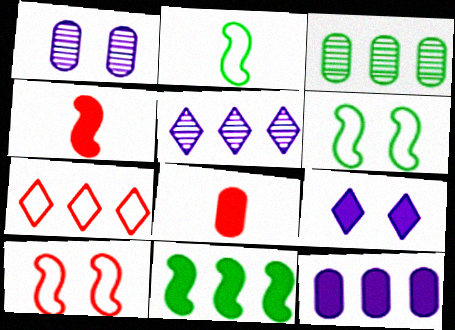[[5, 6, 8], 
[8, 9, 11]]